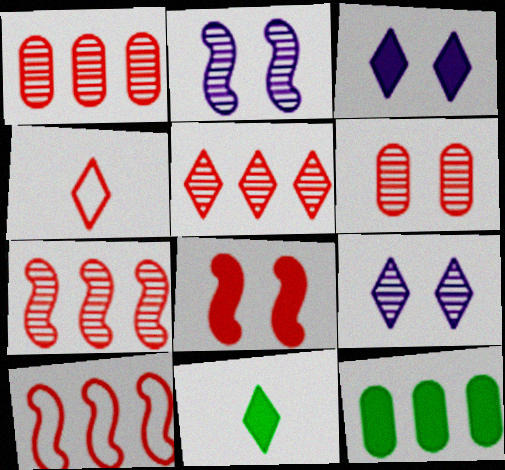[[1, 4, 8], 
[1, 5, 7], 
[2, 4, 12]]